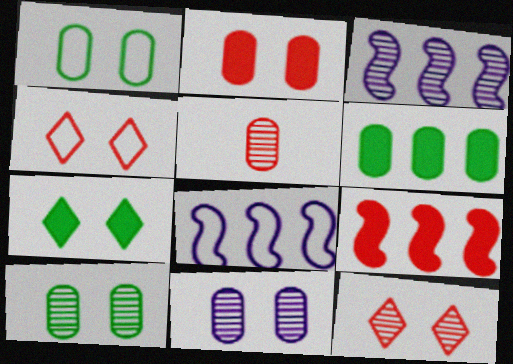[[1, 2, 11], 
[4, 5, 9], 
[5, 7, 8]]